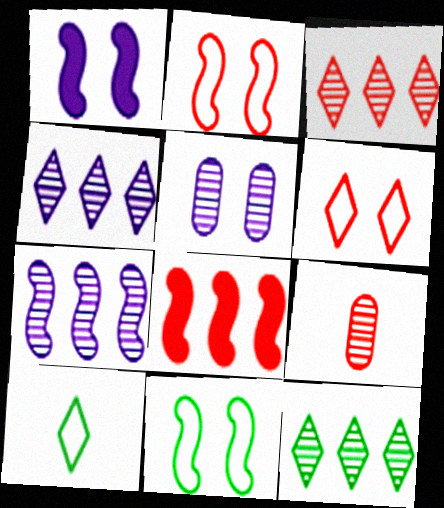[[3, 4, 12], 
[5, 8, 10], 
[6, 8, 9]]